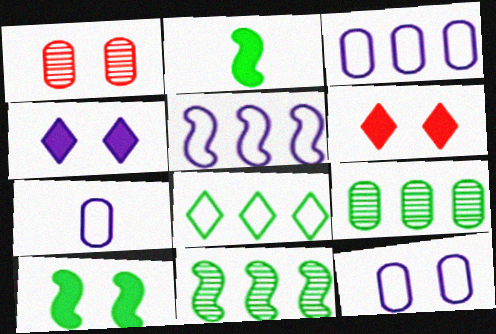[[3, 7, 12], 
[6, 7, 11]]